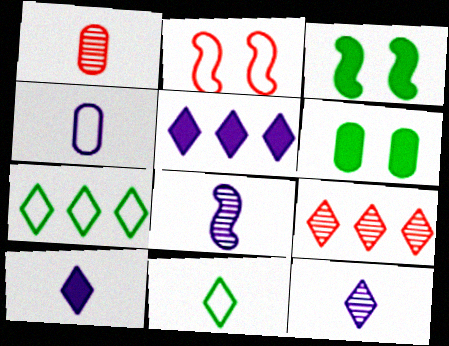[[2, 4, 7], 
[3, 4, 9], 
[4, 8, 10], 
[5, 7, 9]]